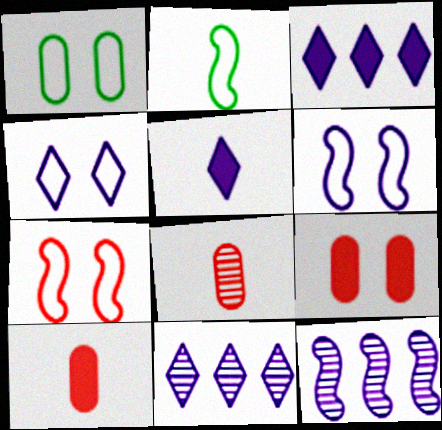[[1, 4, 7], 
[2, 5, 8], 
[2, 9, 11], 
[4, 5, 11]]